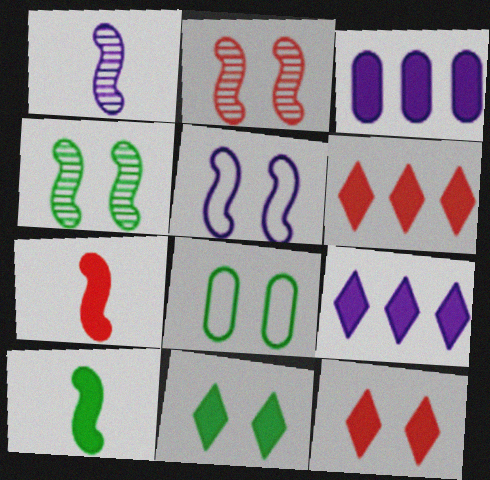[[1, 6, 8], 
[3, 7, 11], 
[3, 10, 12], 
[4, 8, 11]]